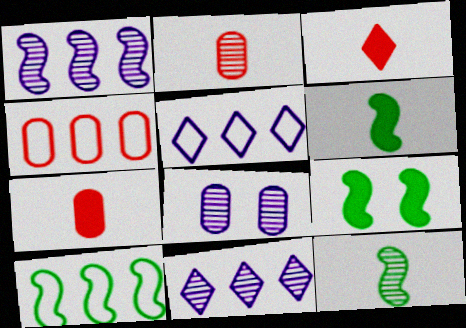[[2, 5, 9], 
[3, 8, 10], 
[4, 5, 10], 
[9, 10, 12]]